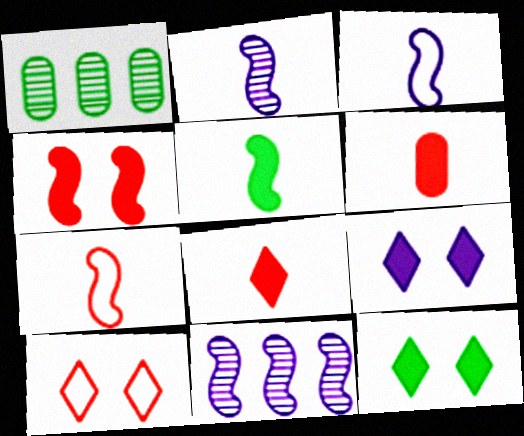[[1, 7, 9], 
[2, 5, 7]]